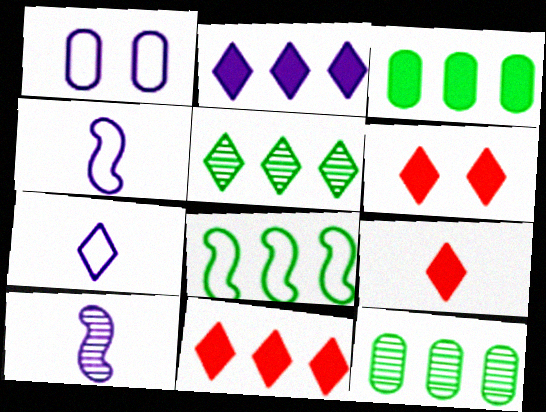[[1, 2, 10], 
[3, 5, 8], 
[4, 6, 12], 
[5, 6, 7], 
[6, 9, 11]]